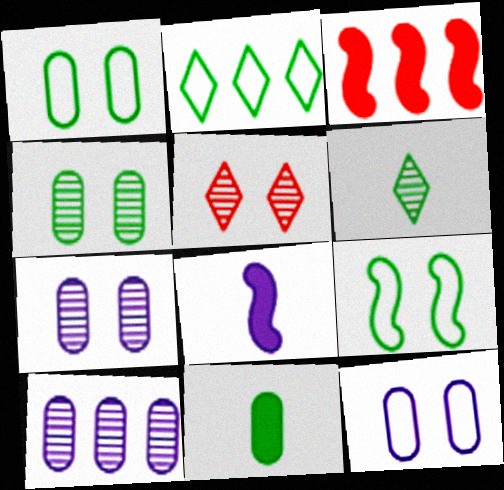[[2, 3, 10], 
[3, 6, 12]]